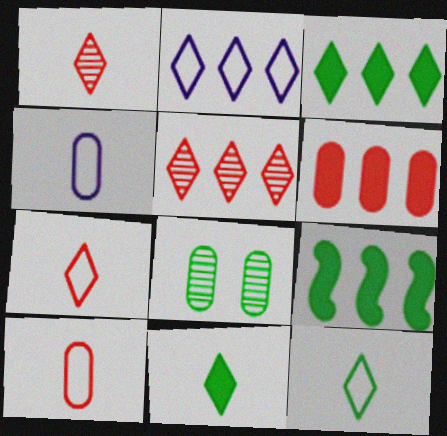[[2, 3, 5], 
[4, 6, 8], 
[8, 9, 12]]